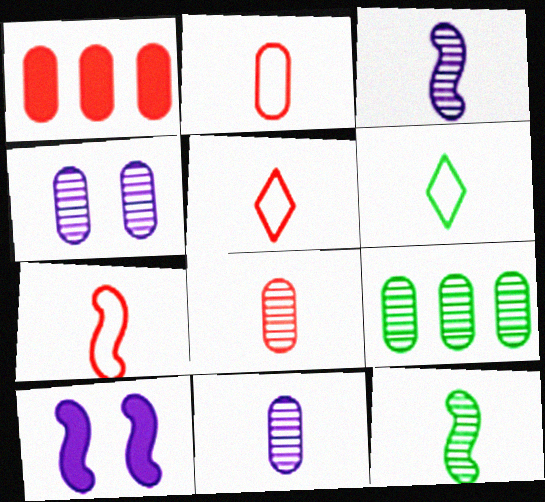[[2, 5, 7], 
[4, 8, 9], 
[5, 9, 10]]